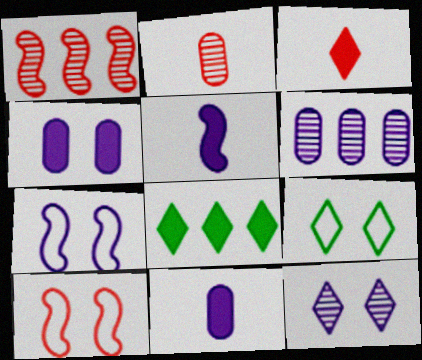[[1, 9, 11], 
[2, 7, 8], 
[4, 7, 12]]